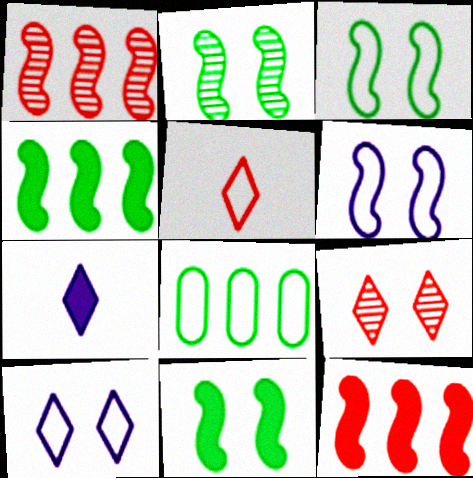[[2, 3, 11], 
[5, 6, 8]]